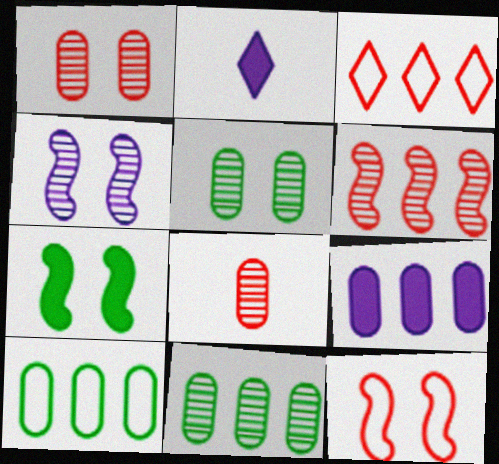[[2, 11, 12], 
[4, 7, 12]]